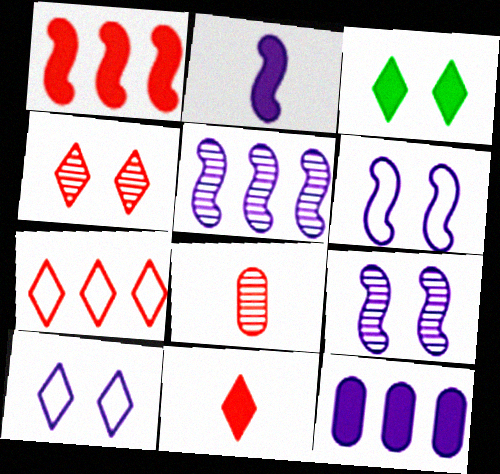[[2, 5, 6], 
[3, 4, 10], 
[4, 7, 11]]